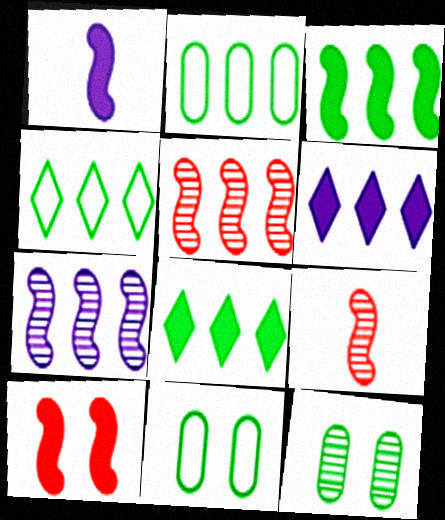[[1, 3, 10], 
[2, 5, 6], 
[6, 9, 11]]